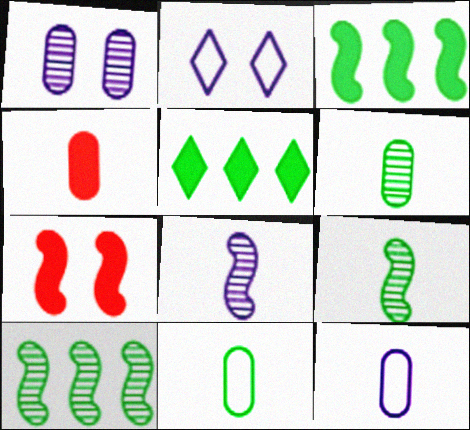[[2, 4, 10], 
[4, 6, 12]]